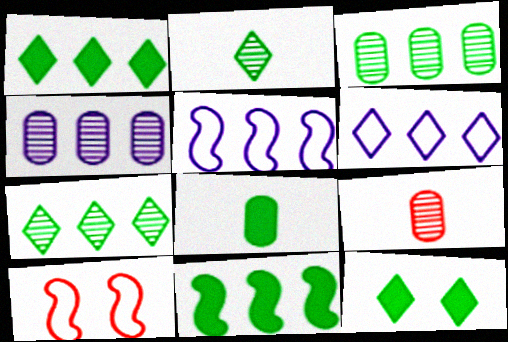[[5, 9, 12], 
[8, 11, 12]]